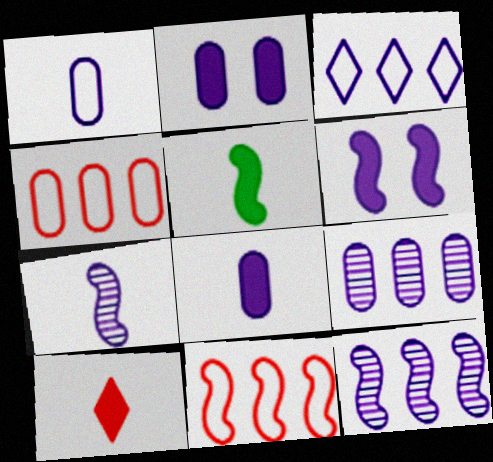[[1, 2, 9], 
[2, 3, 7], 
[5, 8, 10]]